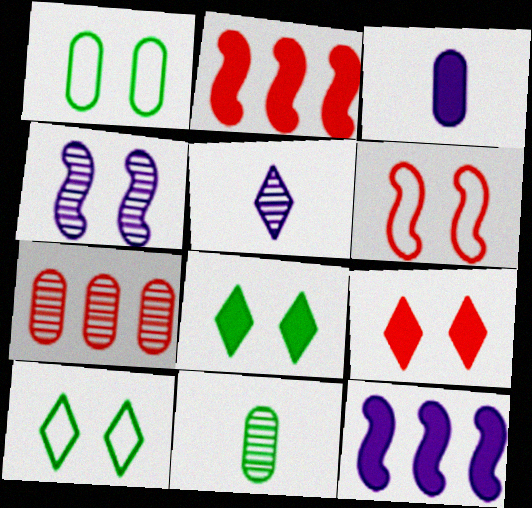[[1, 2, 5], 
[1, 3, 7], 
[1, 4, 9], 
[2, 3, 8]]